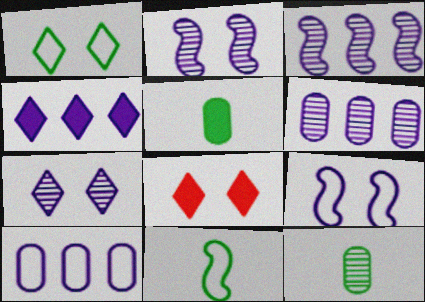[[1, 7, 8], 
[3, 4, 10], 
[6, 8, 11]]